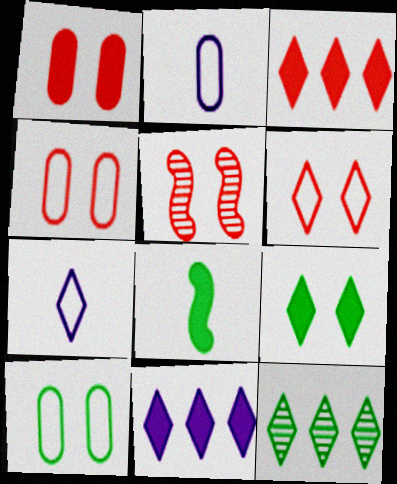[[1, 5, 6], 
[1, 8, 11], 
[8, 10, 12]]